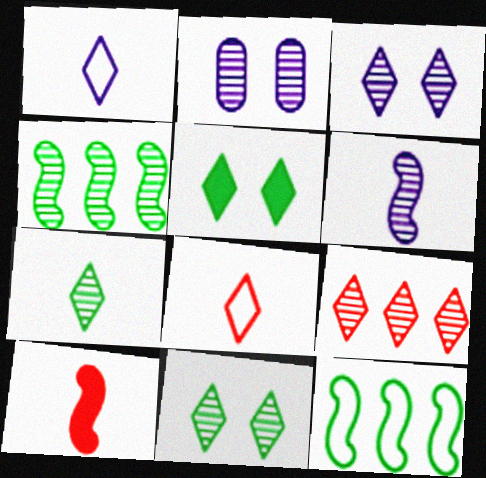[[1, 5, 9], 
[3, 7, 9]]